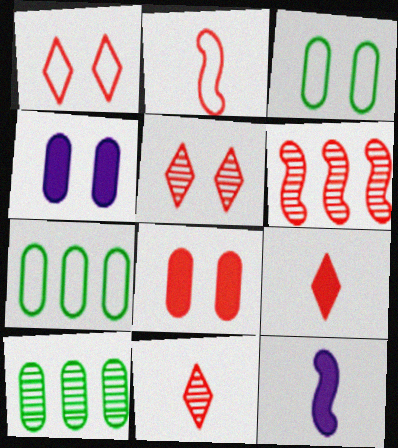[[1, 10, 12], 
[5, 7, 12]]